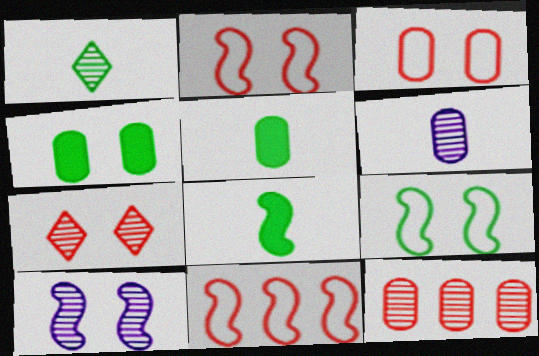[[1, 10, 12], 
[8, 10, 11]]